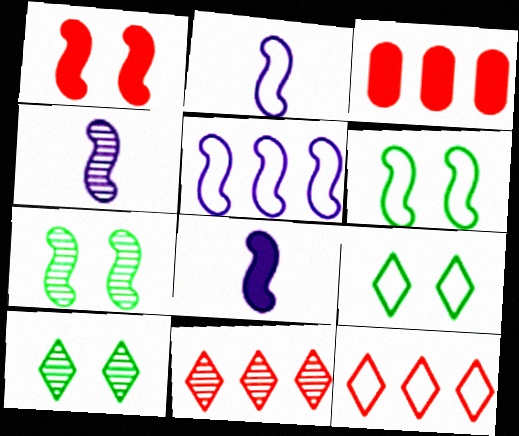[[2, 3, 10], 
[2, 4, 8], 
[3, 4, 9]]